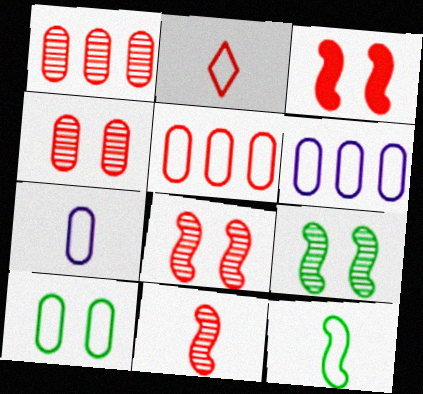[[1, 2, 3], 
[2, 7, 12], 
[5, 7, 10]]